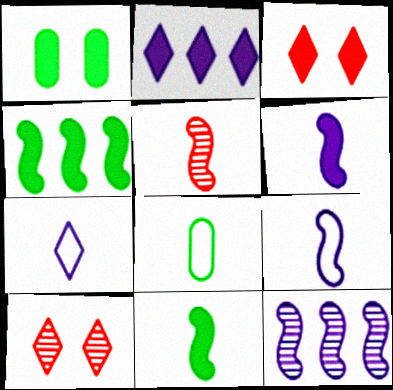[[3, 8, 12], 
[5, 9, 11]]